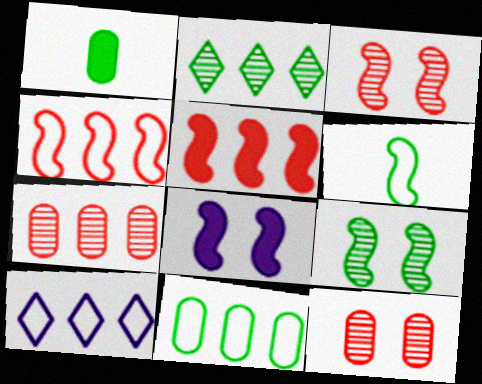[[1, 3, 10], 
[4, 10, 11]]